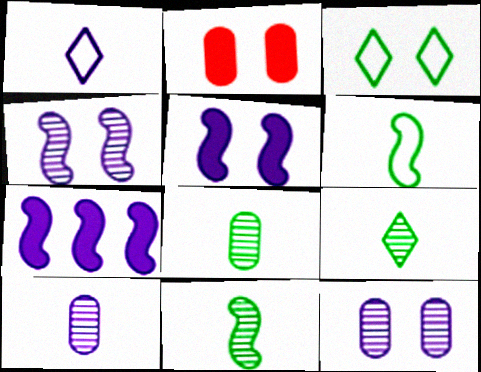[[1, 7, 12], 
[2, 3, 4], 
[8, 9, 11]]